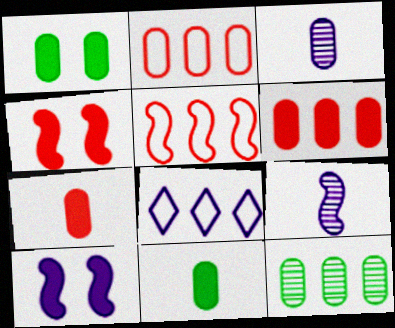[[1, 2, 3], 
[3, 8, 10]]